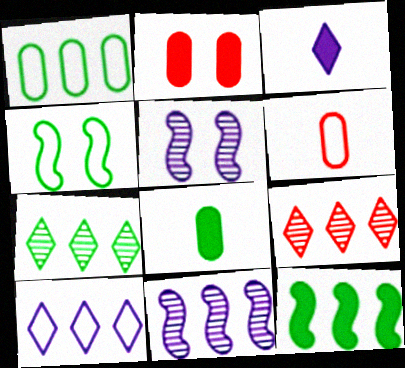[[1, 7, 12], 
[2, 3, 12], 
[4, 6, 10], 
[4, 7, 8]]